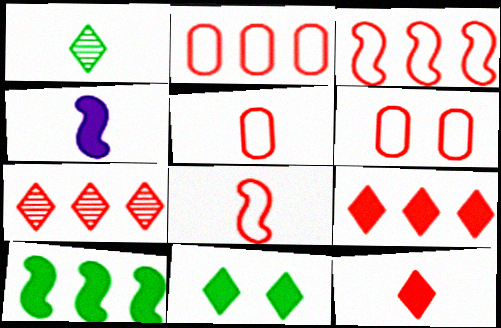[[1, 4, 5], 
[2, 5, 6]]